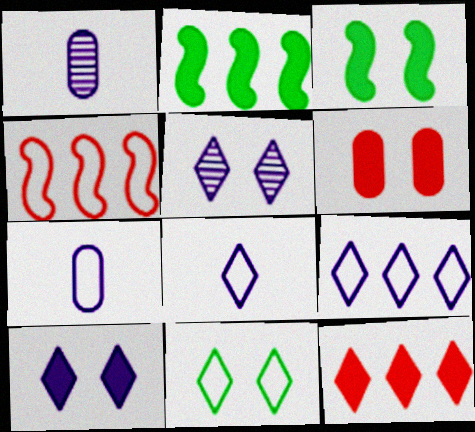[[3, 6, 10], 
[4, 7, 11]]